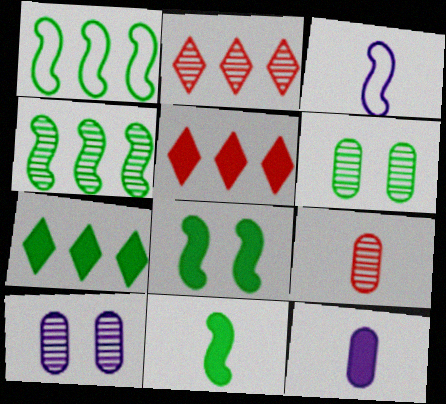[[3, 5, 6], 
[5, 8, 12]]